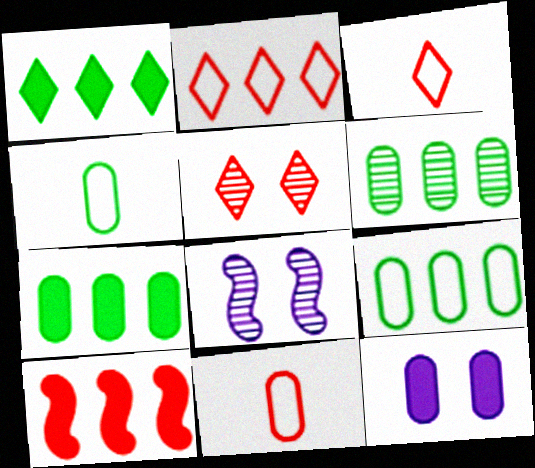[[1, 8, 11], 
[3, 7, 8], 
[5, 10, 11], 
[6, 7, 9], 
[6, 11, 12]]